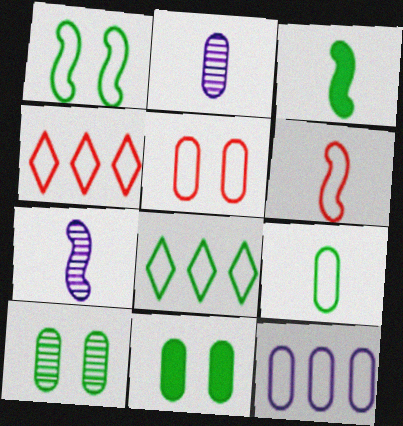[[1, 8, 9], 
[3, 6, 7], 
[3, 8, 10], 
[4, 5, 6], 
[4, 7, 11], 
[5, 9, 12]]